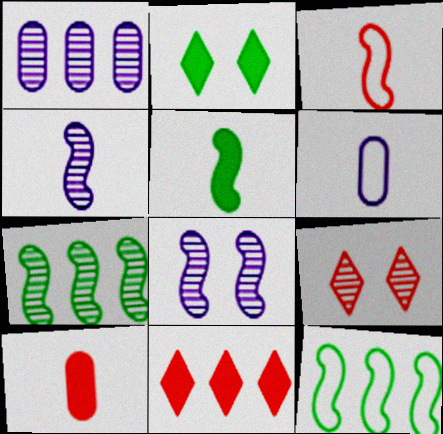[[1, 2, 3], 
[1, 11, 12], 
[3, 4, 5]]